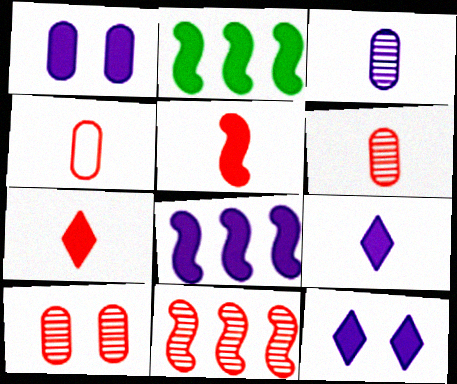[[1, 2, 7], 
[1, 8, 9]]